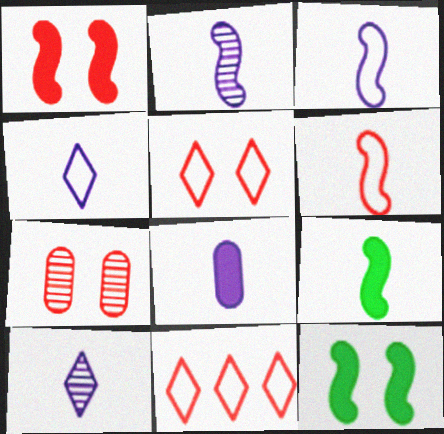[[1, 5, 7], 
[2, 4, 8], 
[2, 6, 9], 
[3, 8, 10]]